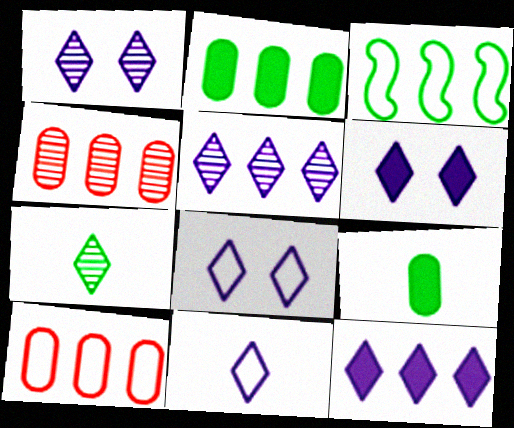[[1, 6, 8], 
[1, 11, 12], 
[3, 4, 12], 
[5, 6, 11]]